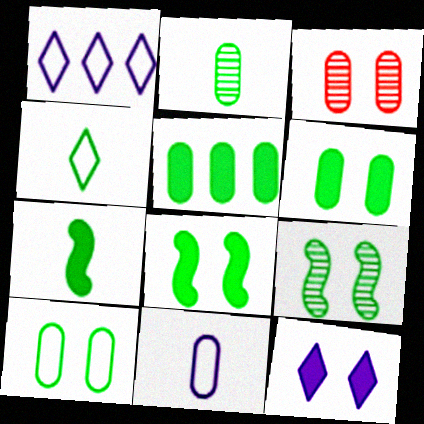[[1, 3, 7], 
[2, 4, 7], 
[2, 5, 10], 
[3, 5, 11], 
[4, 5, 9]]